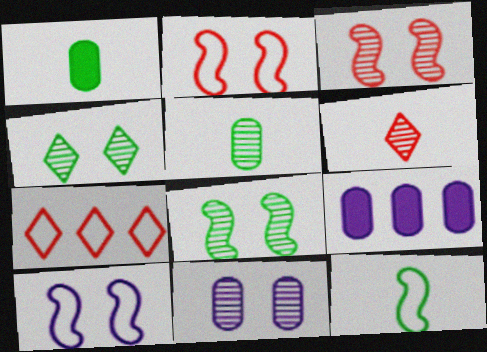[[3, 4, 11]]